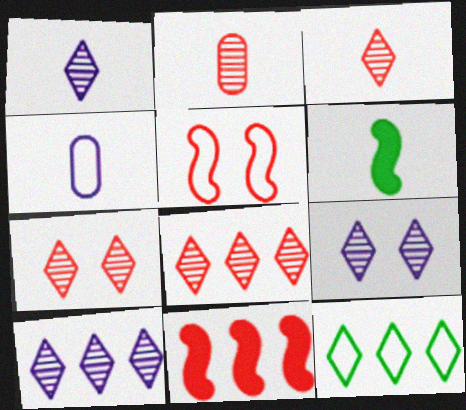[[1, 9, 10], 
[3, 4, 6], 
[3, 7, 8], 
[4, 5, 12]]